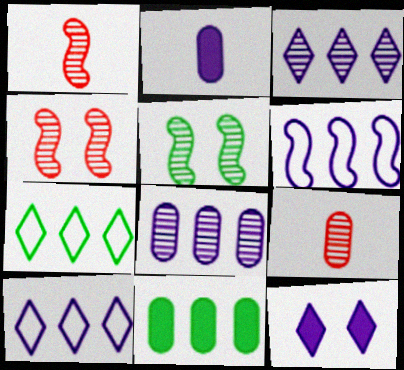[[2, 4, 7], 
[3, 5, 9]]